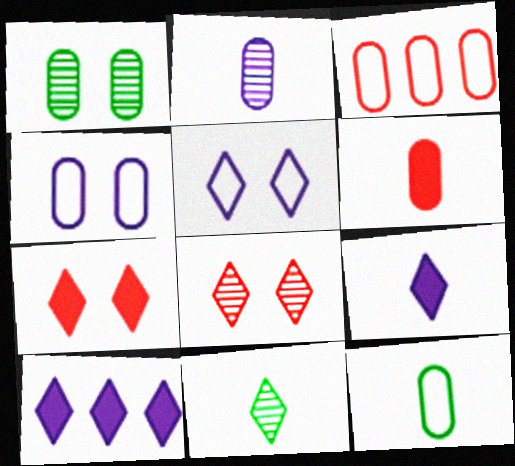[[2, 6, 12], 
[3, 4, 12]]